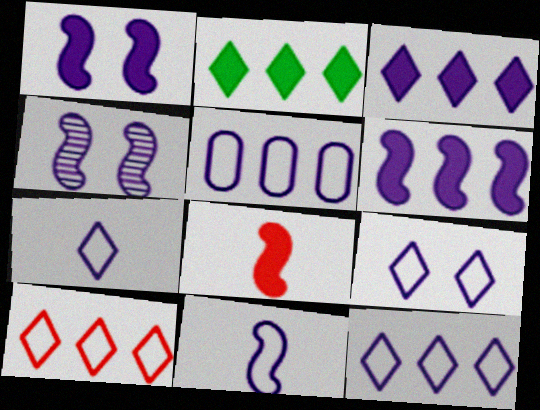[[4, 6, 11], 
[5, 9, 11], 
[7, 9, 12]]